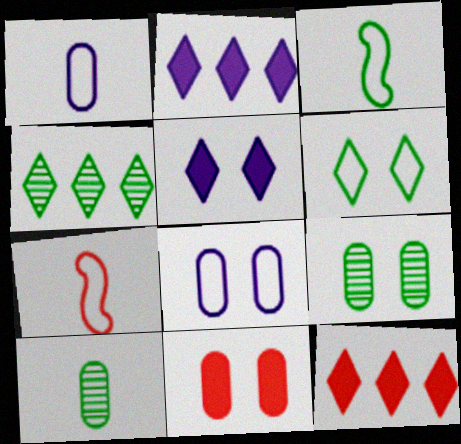[[2, 7, 9], 
[8, 9, 11]]